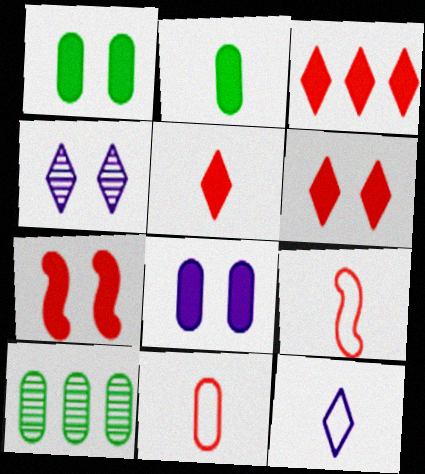[[3, 5, 6], 
[7, 10, 12], 
[8, 10, 11]]